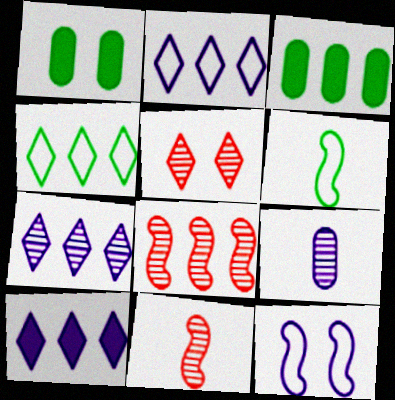[[1, 2, 11], 
[1, 5, 12], 
[2, 3, 8], 
[2, 7, 10], 
[9, 10, 12]]